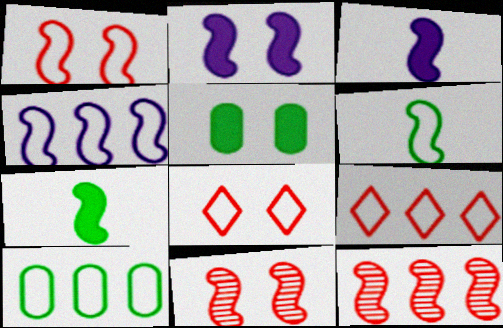[[1, 4, 6], 
[2, 6, 12], 
[4, 7, 11], 
[4, 9, 10]]